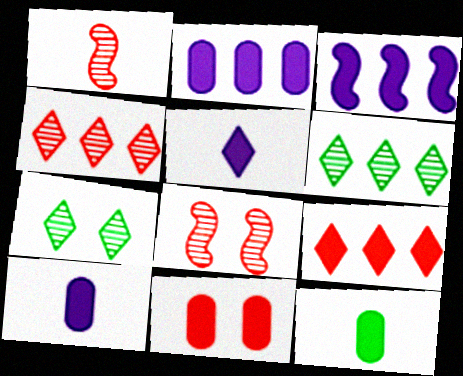[[2, 11, 12]]